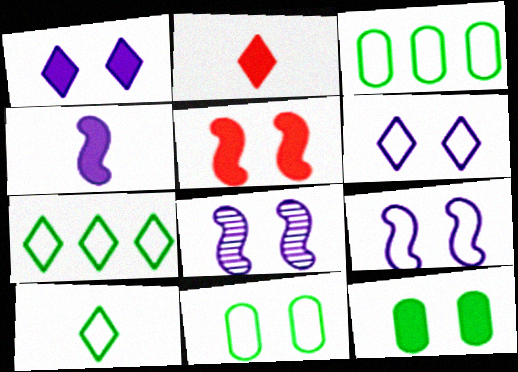[[1, 5, 12], 
[2, 3, 8]]